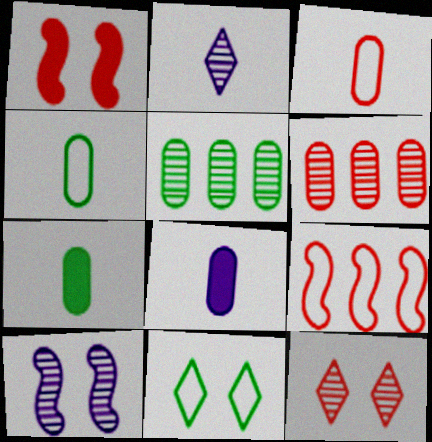[]